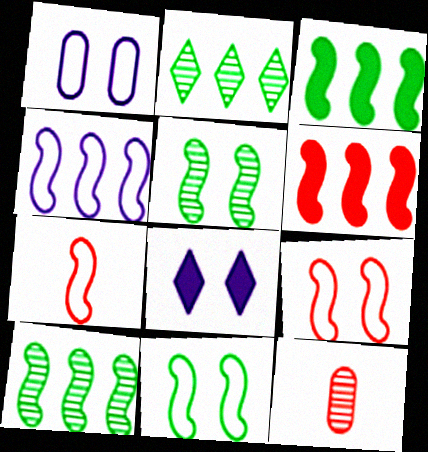[[4, 6, 10], 
[4, 7, 11]]